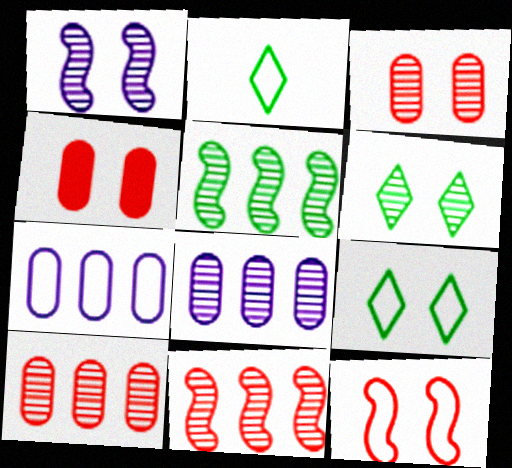[[1, 3, 6], 
[1, 4, 9], 
[2, 7, 12]]